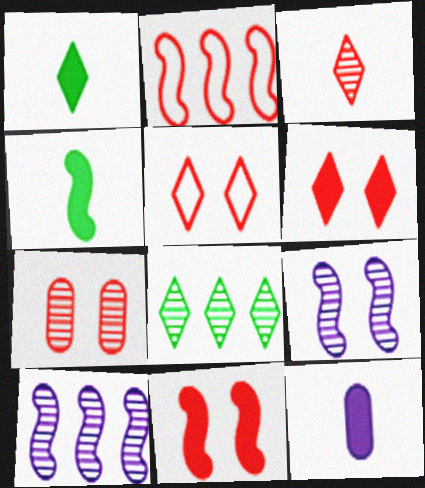[[2, 4, 9], 
[5, 7, 11]]